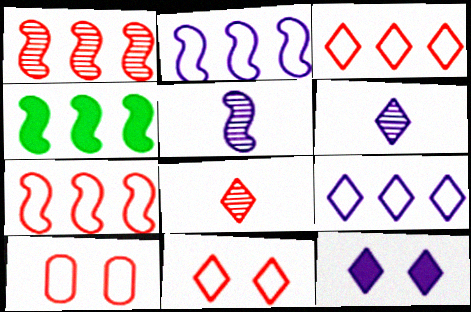[[1, 2, 4], 
[4, 6, 10], 
[6, 9, 12]]